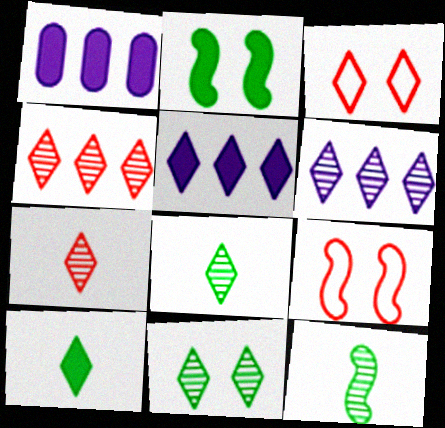[[1, 3, 12], 
[1, 8, 9], 
[3, 5, 8], 
[3, 6, 10], 
[6, 7, 11]]